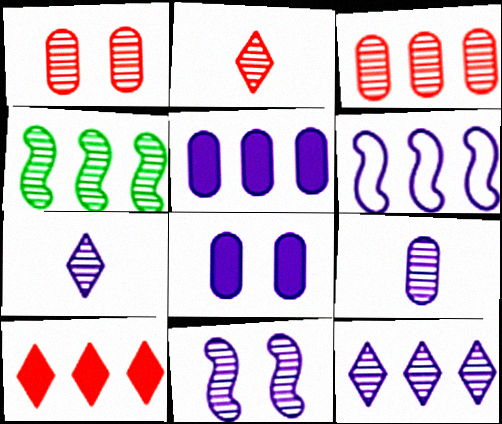[[1, 4, 7], 
[3, 4, 12], 
[5, 6, 12], 
[6, 7, 8], 
[9, 11, 12]]